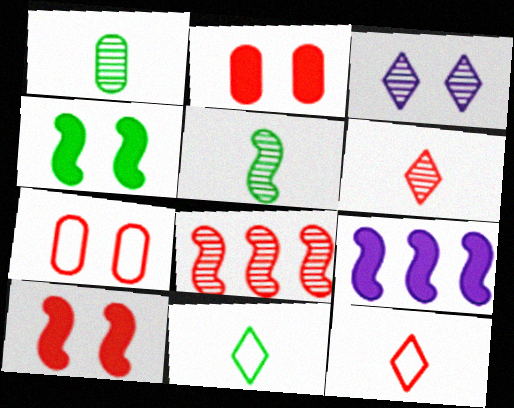[[1, 3, 8], 
[2, 8, 12], 
[3, 4, 7]]